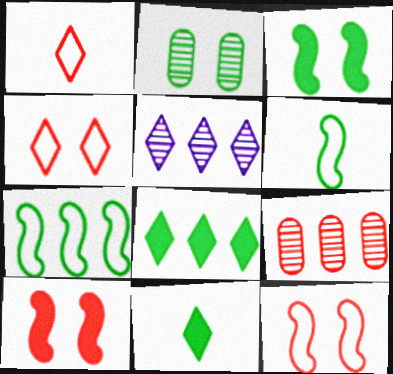[[1, 9, 10], 
[2, 6, 8], 
[2, 7, 11], 
[4, 5, 11]]